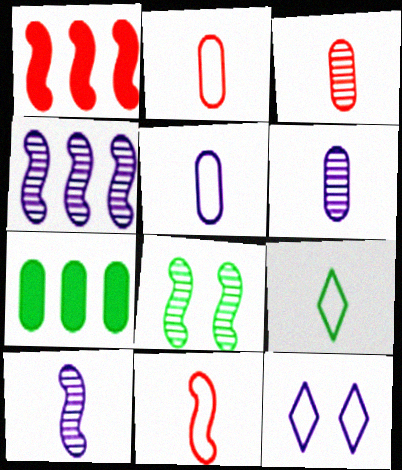[[5, 9, 11], 
[7, 8, 9]]